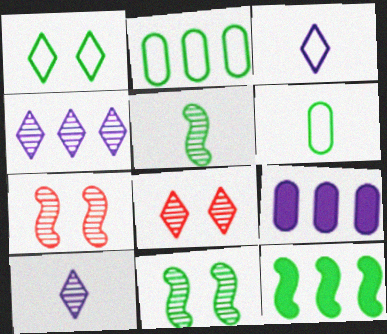[]